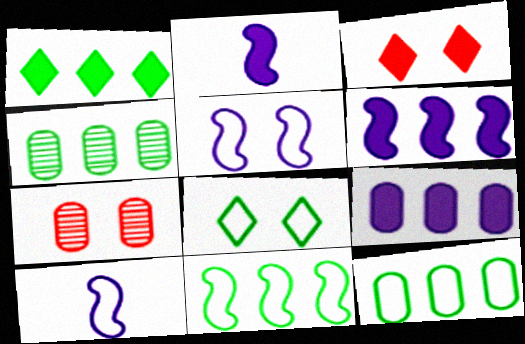[[1, 4, 11], 
[1, 7, 10], 
[3, 4, 10]]